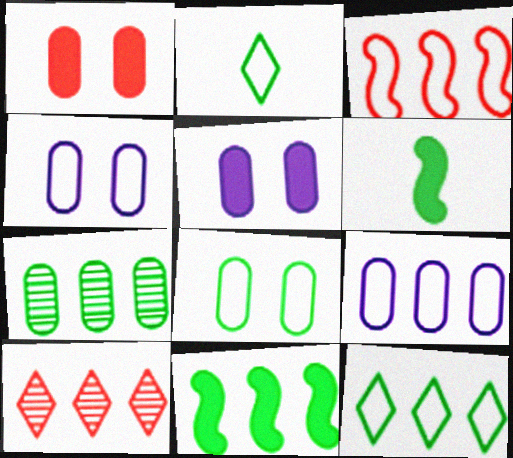[[2, 3, 4], 
[3, 9, 12], 
[4, 6, 10], 
[7, 11, 12], 
[9, 10, 11]]